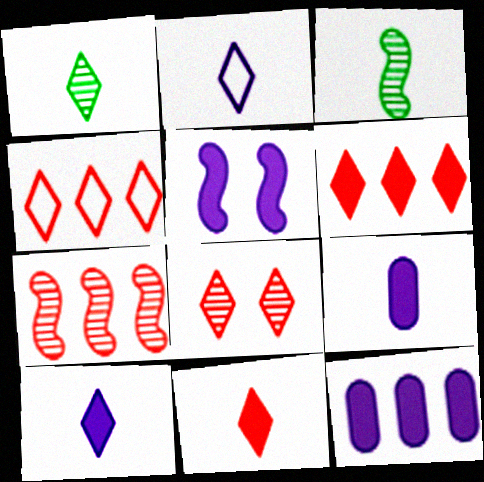[[1, 2, 11], 
[4, 8, 11], 
[5, 10, 12]]